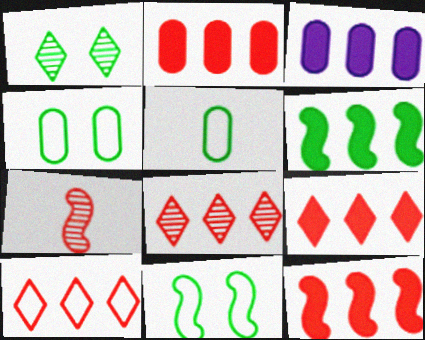[[1, 5, 6], 
[2, 9, 12], 
[3, 6, 9], 
[8, 9, 10]]